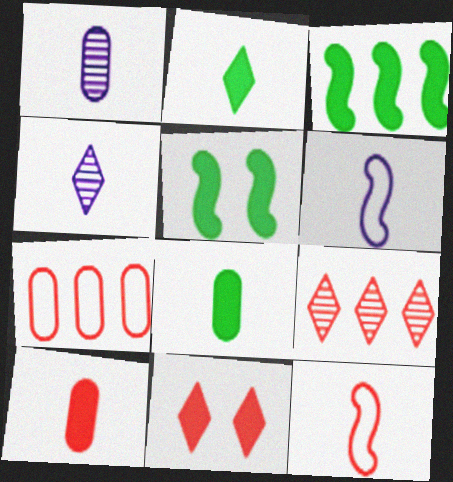[[1, 2, 12], 
[4, 5, 7], 
[4, 8, 12]]